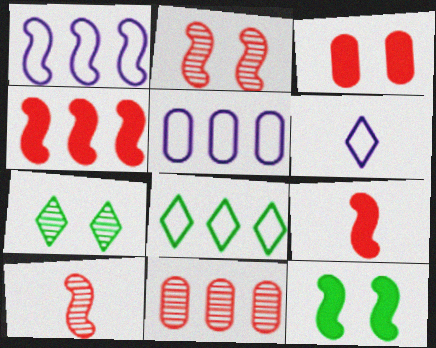[[1, 10, 12], 
[5, 7, 9], 
[6, 11, 12]]